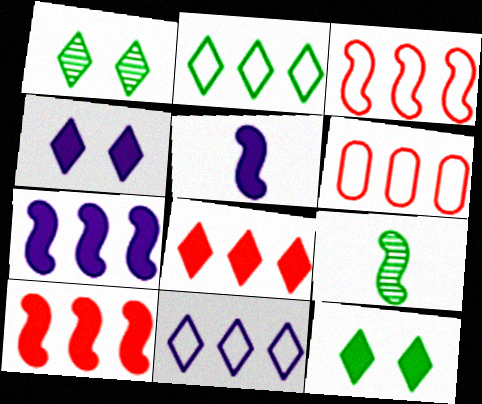[[1, 5, 6], 
[4, 6, 9]]